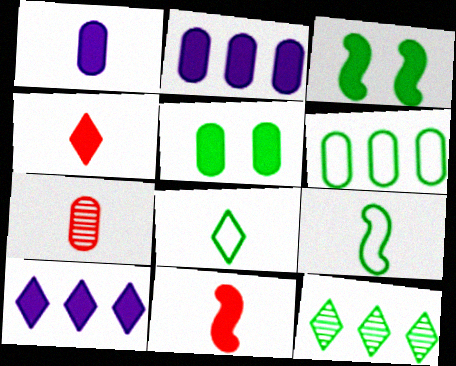[[2, 3, 4], 
[5, 9, 12], 
[5, 10, 11]]